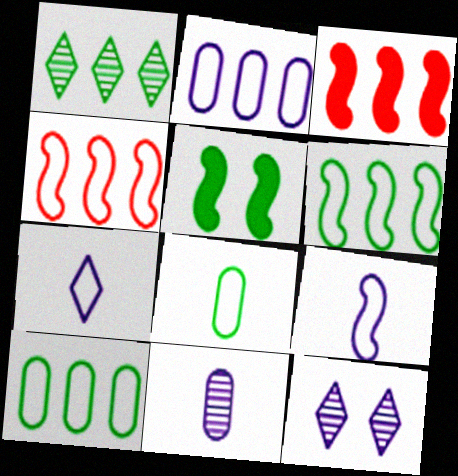[[1, 2, 3], 
[1, 5, 8], 
[3, 8, 12]]